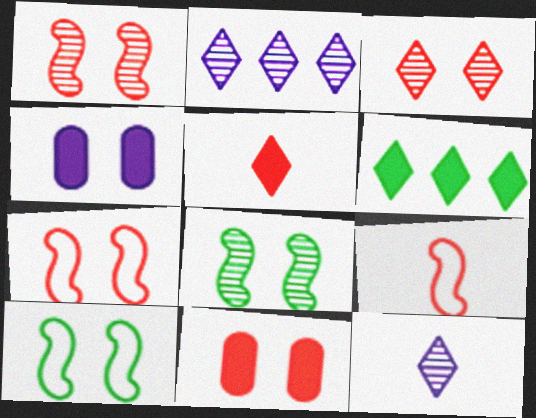[[3, 4, 10], 
[3, 7, 11]]